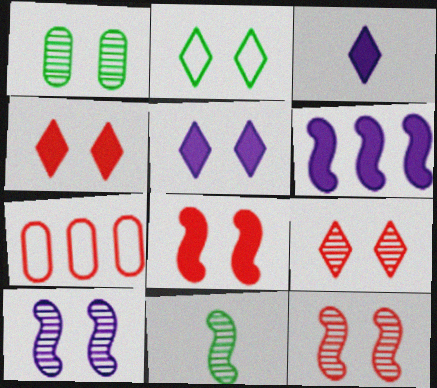[[1, 9, 10], 
[2, 5, 9], 
[5, 7, 11]]